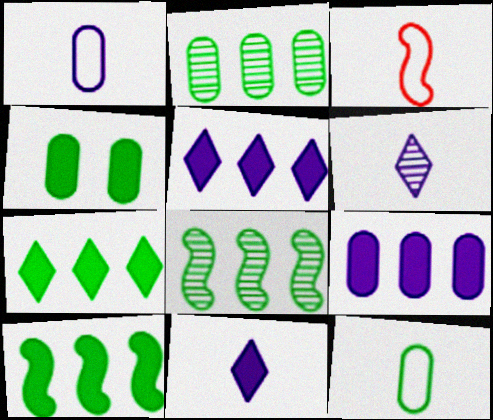[[2, 4, 12]]